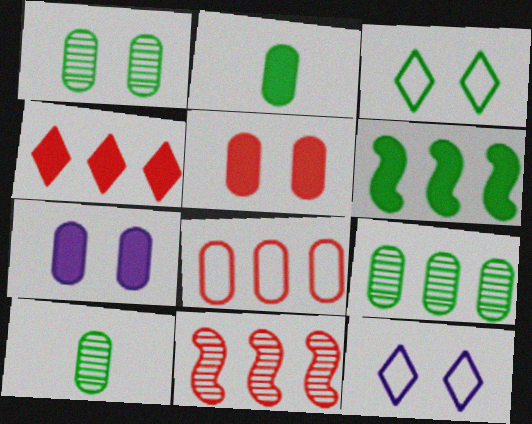[[1, 9, 10], 
[2, 11, 12], 
[3, 6, 10], 
[4, 8, 11], 
[7, 8, 10]]